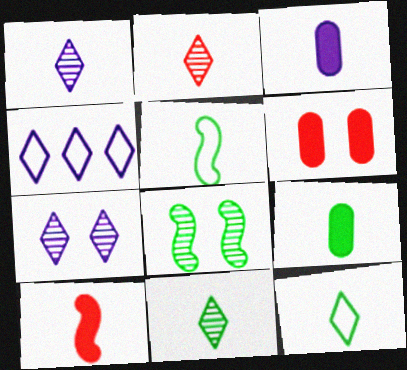[[1, 2, 11], 
[2, 3, 5], 
[5, 9, 11]]